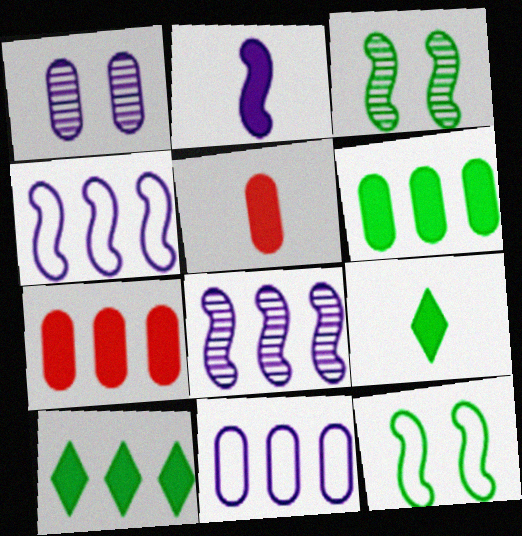[[2, 5, 9]]